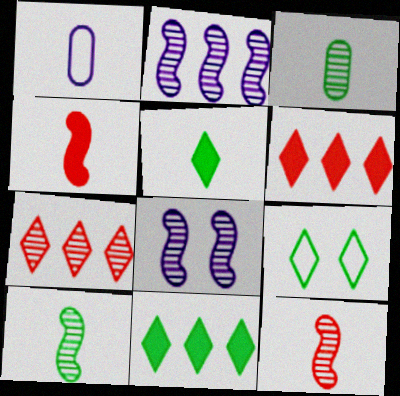[[1, 5, 12], 
[3, 7, 8]]